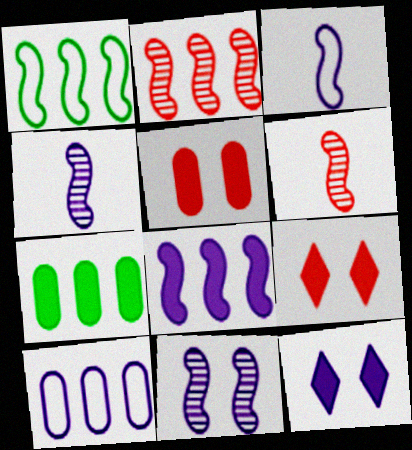[[1, 2, 8], 
[3, 8, 11], 
[4, 10, 12]]